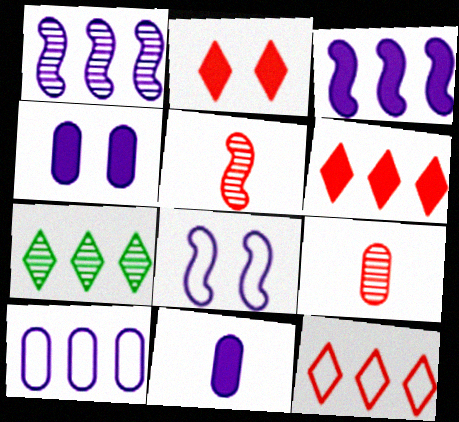[]